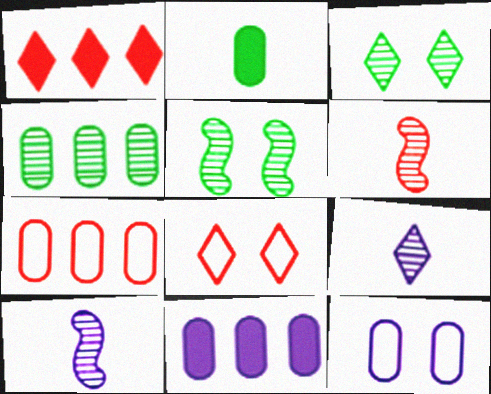[[4, 7, 11]]